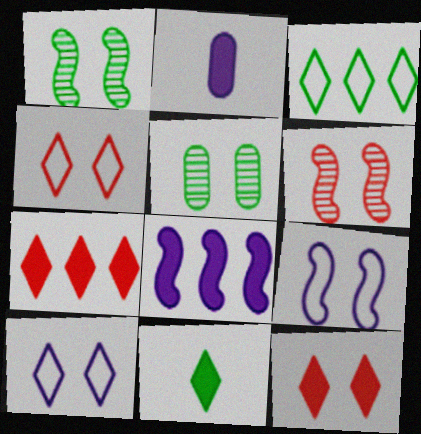[[2, 3, 6], 
[5, 9, 12]]